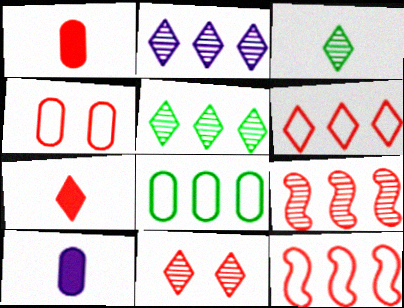[[1, 11, 12], 
[2, 3, 11], 
[4, 7, 9], 
[6, 7, 11]]